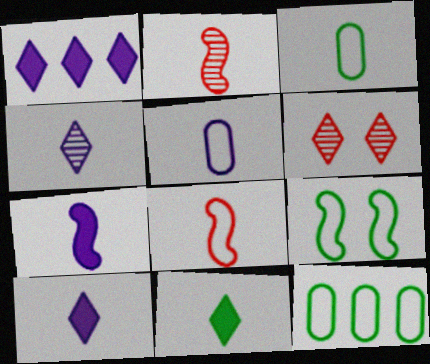[[2, 3, 10], 
[2, 5, 11], 
[4, 5, 7], 
[6, 7, 12]]